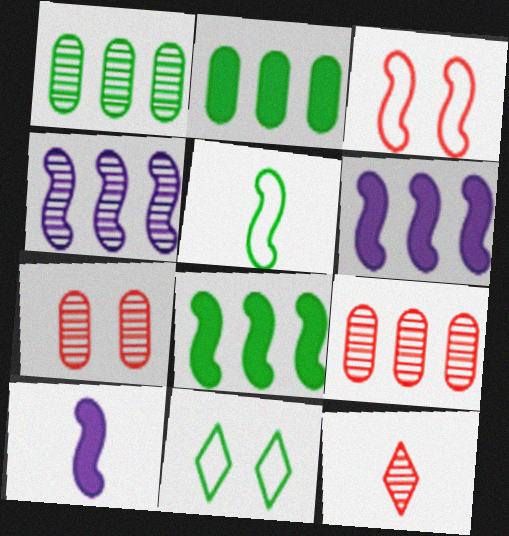[[9, 10, 11]]